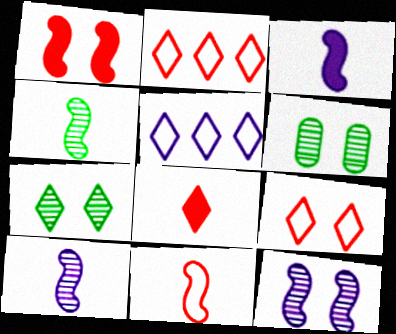[[2, 3, 6], 
[3, 4, 11], 
[5, 7, 8]]